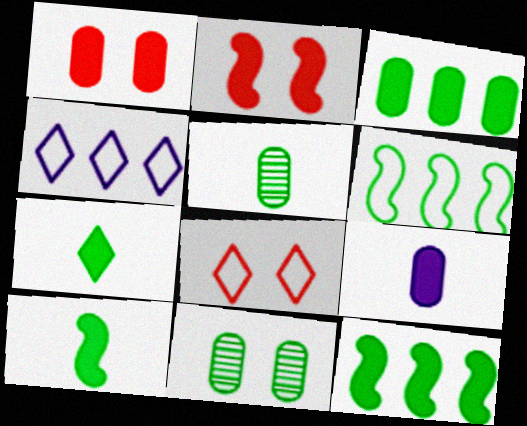[[1, 3, 9], 
[2, 4, 5], 
[6, 7, 11]]